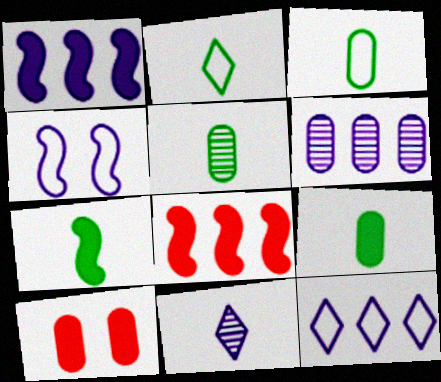[[1, 6, 12], 
[2, 5, 7], 
[3, 5, 9], 
[3, 6, 10]]